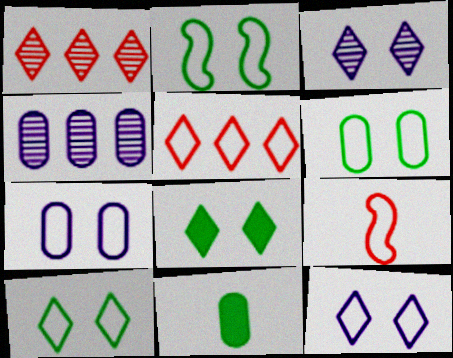[[2, 6, 10], 
[4, 8, 9]]